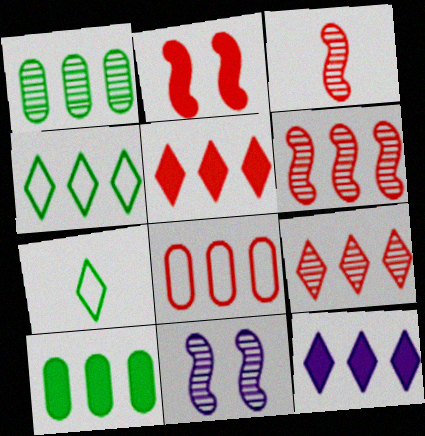[[4, 9, 12], 
[5, 6, 8]]